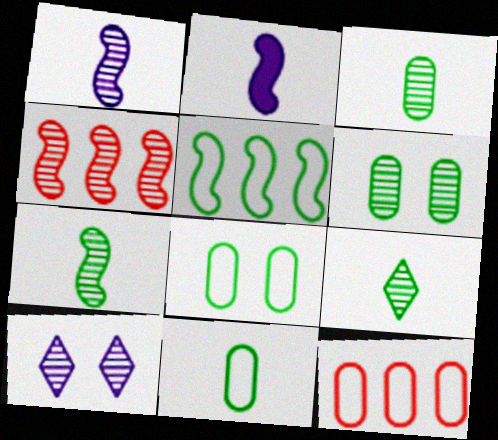[[3, 4, 10], 
[3, 7, 9]]